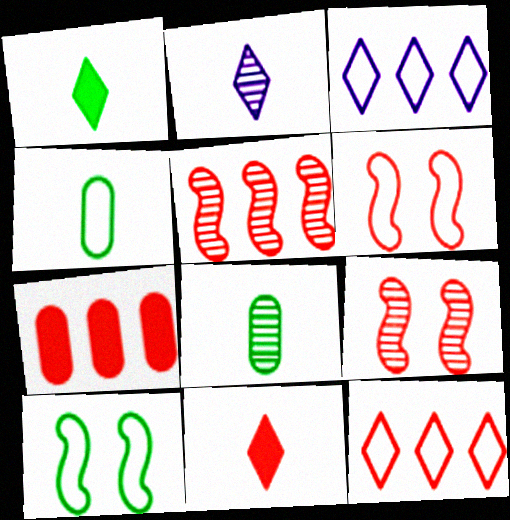[[2, 7, 10], 
[3, 4, 6], 
[5, 7, 12]]